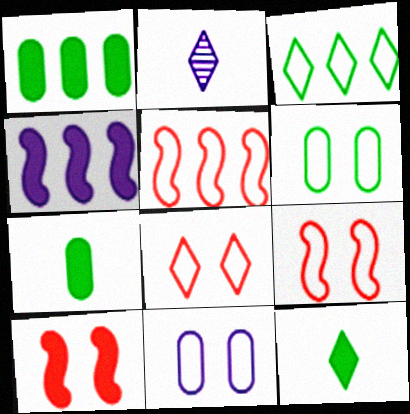[[1, 2, 9], 
[2, 4, 11]]